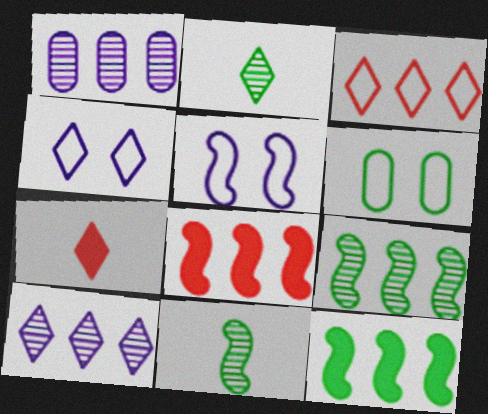[[1, 3, 12], 
[2, 6, 12], 
[5, 8, 11]]